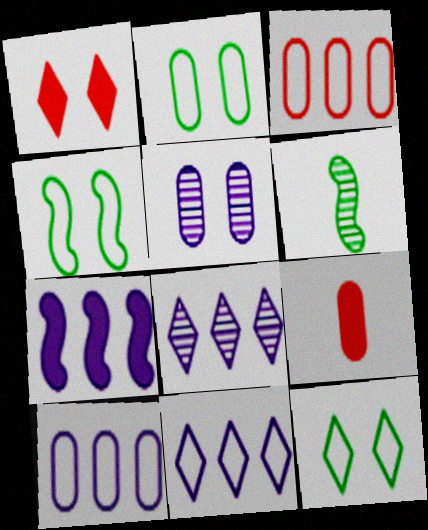[[1, 4, 5], 
[1, 6, 10], 
[2, 4, 12], 
[4, 8, 9], 
[7, 8, 10]]